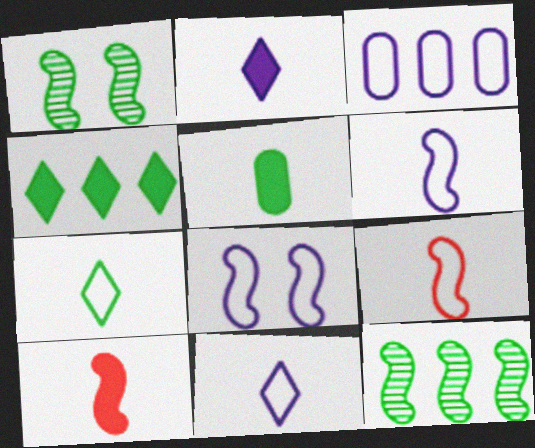[[2, 5, 10], 
[3, 8, 11], 
[8, 10, 12]]